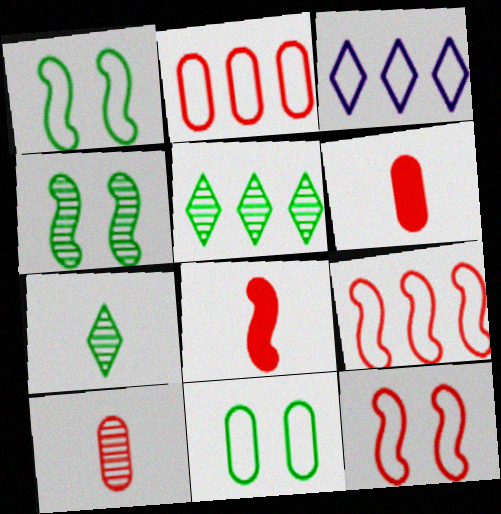[[3, 4, 6]]